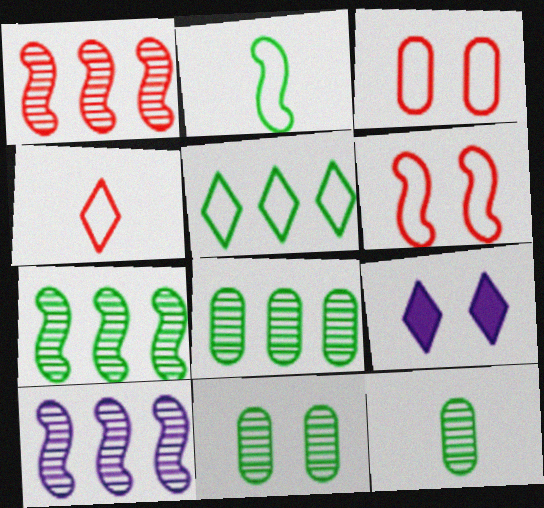[[1, 7, 10], 
[6, 9, 11], 
[8, 11, 12]]